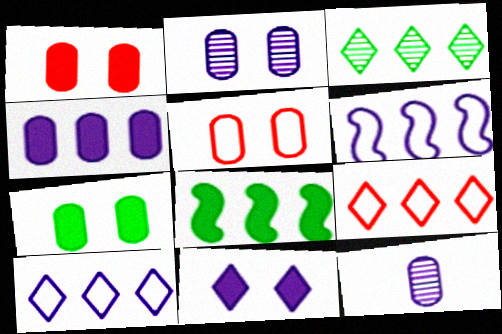[[2, 5, 7], 
[6, 11, 12]]